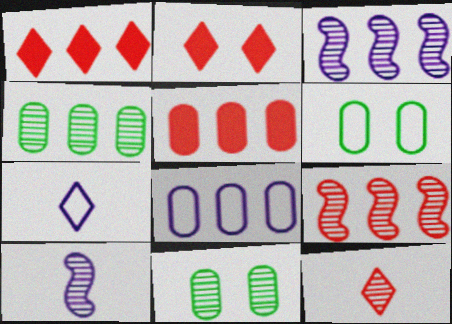[[1, 6, 10], 
[3, 11, 12], 
[4, 5, 8]]